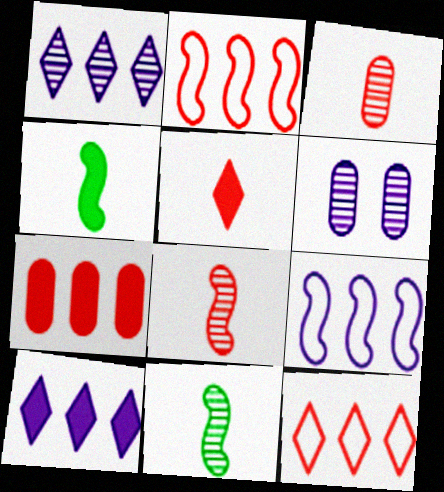[[4, 6, 12]]